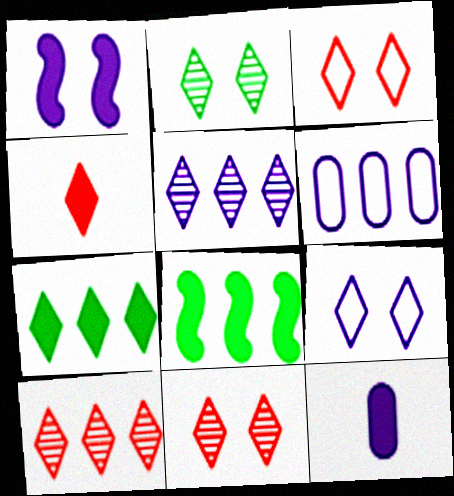[[3, 4, 10], 
[6, 8, 10]]